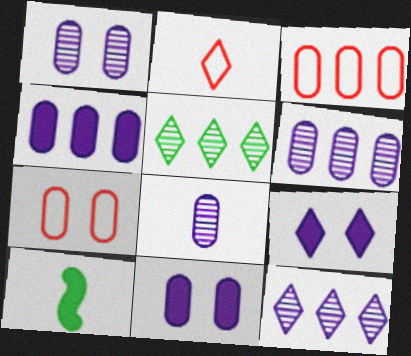[[1, 6, 8], 
[2, 5, 9], 
[2, 8, 10], 
[7, 10, 12]]